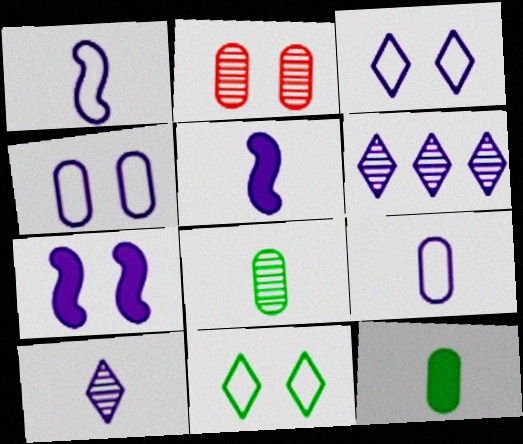[[2, 7, 11], 
[4, 5, 6], 
[5, 9, 10], 
[6, 7, 9]]